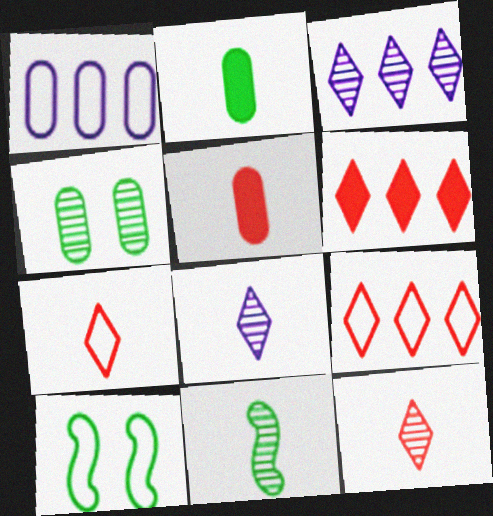[[1, 4, 5], 
[1, 7, 10], 
[3, 5, 10]]